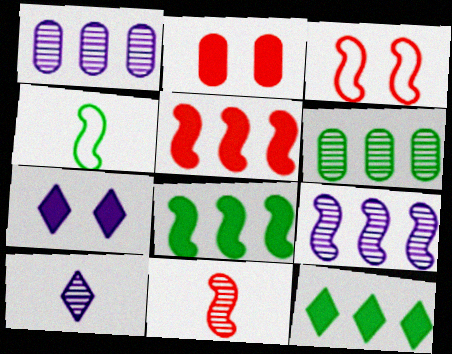[[3, 5, 11]]